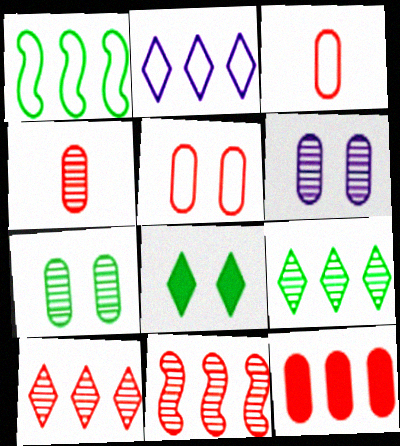[[4, 5, 12]]